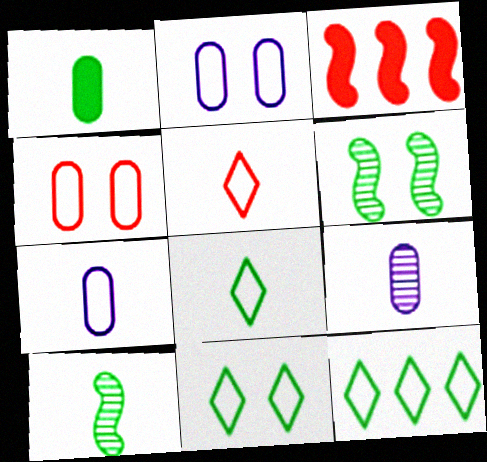[[1, 6, 12], 
[1, 8, 10], 
[3, 9, 11], 
[8, 11, 12]]